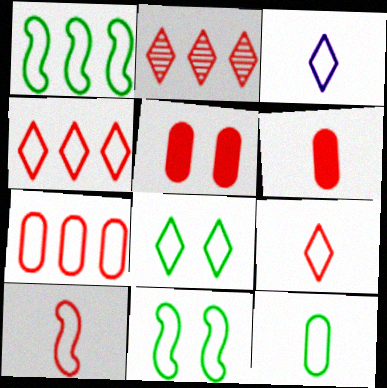[[1, 8, 12], 
[2, 5, 10], 
[3, 4, 8], 
[3, 7, 11], 
[3, 10, 12]]